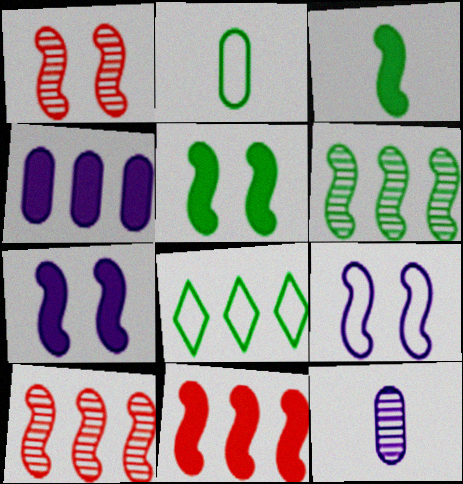[[1, 5, 9], 
[3, 7, 11], 
[3, 9, 10], 
[4, 8, 10]]